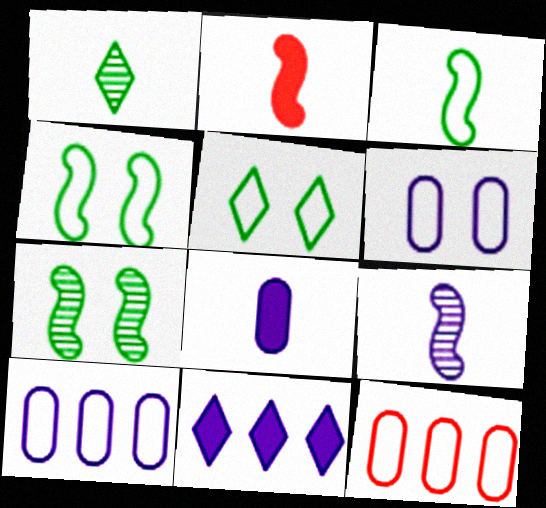[[2, 3, 9], 
[6, 9, 11]]